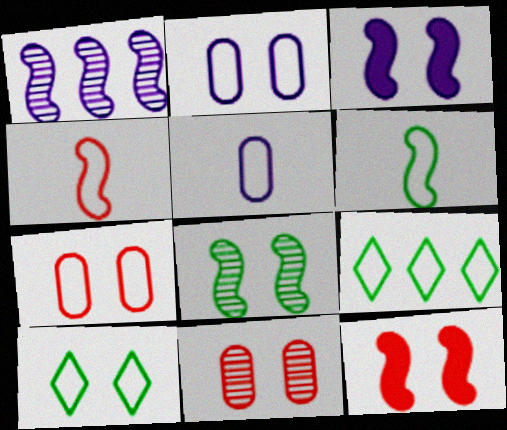[[1, 6, 12], 
[2, 4, 9], 
[3, 10, 11]]